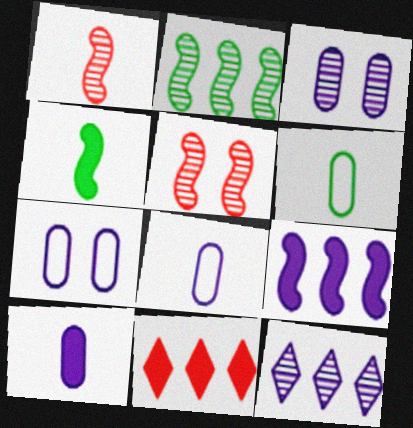[]